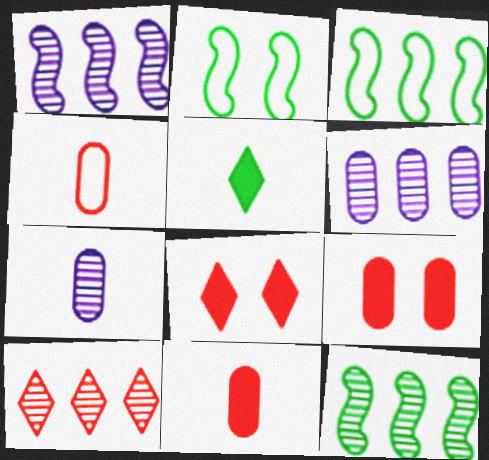[[3, 7, 8], 
[6, 10, 12]]